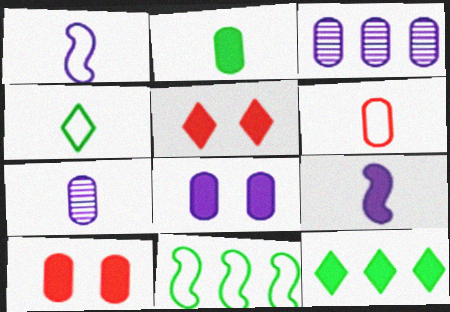[[1, 4, 6], 
[2, 6, 7], 
[5, 7, 11], 
[9, 10, 12]]